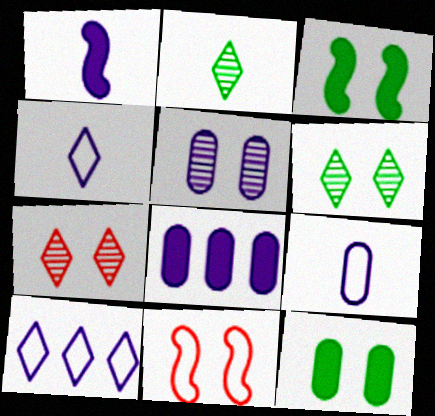[[1, 5, 10], 
[2, 8, 11], 
[5, 8, 9]]